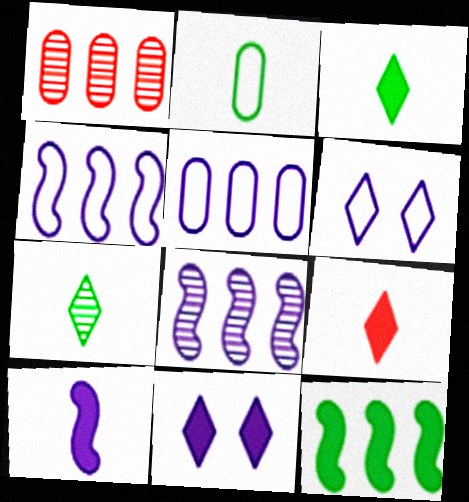[]